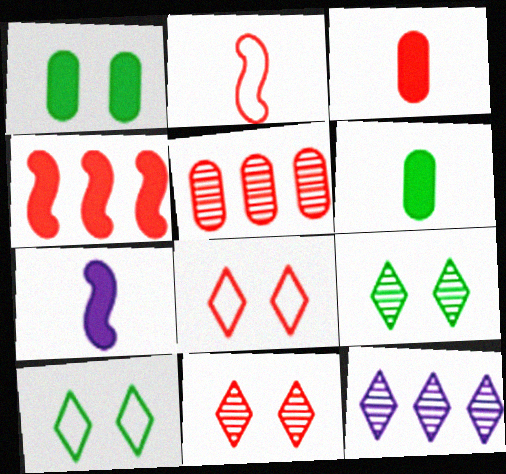[[1, 2, 12], 
[5, 7, 10]]